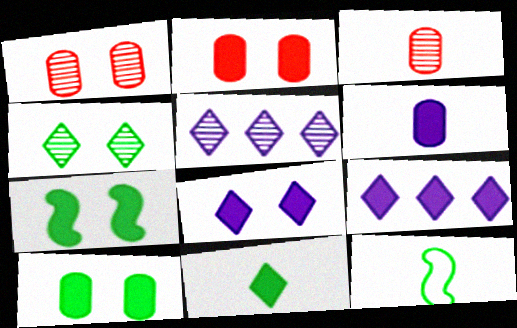[[1, 9, 12], 
[2, 5, 12], 
[2, 7, 8]]